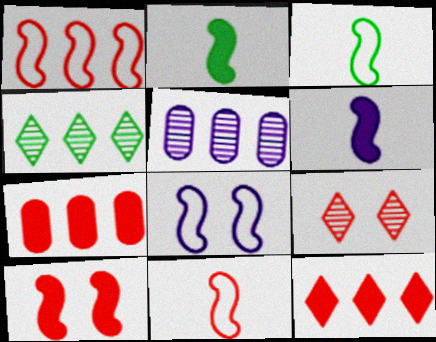[[1, 3, 8], 
[7, 9, 11]]